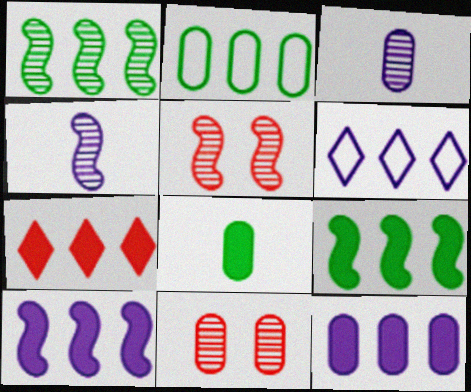[[1, 4, 5], 
[5, 6, 8], 
[7, 9, 12]]